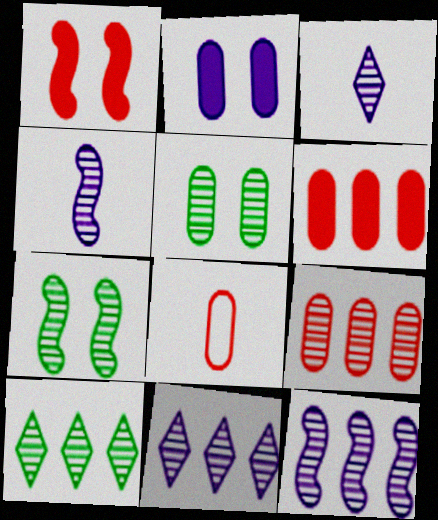[[3, 7, 9], 
[9, 10, 12]]